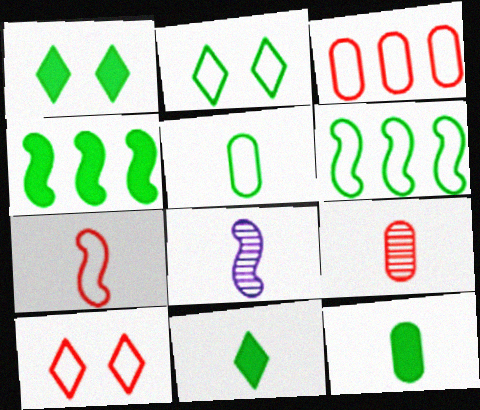[[1, 3, 8], 
[1, 4, 12], 
[2, 5, 6], 
[3, 7, 10]]